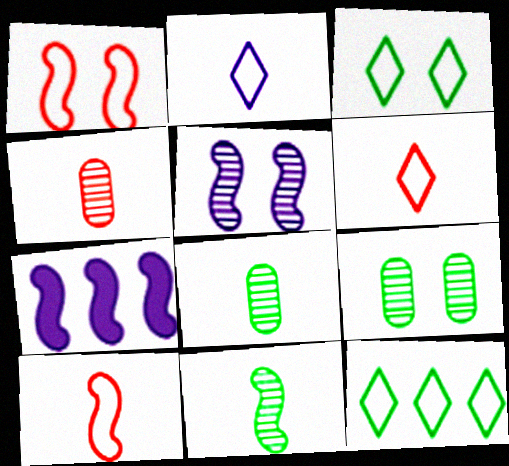[[1, 7, 11], 
[3, 4, 7], 
[6, 7, 9]]